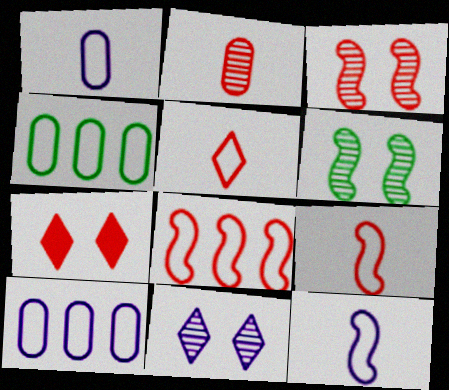[[2, 7, 8]]